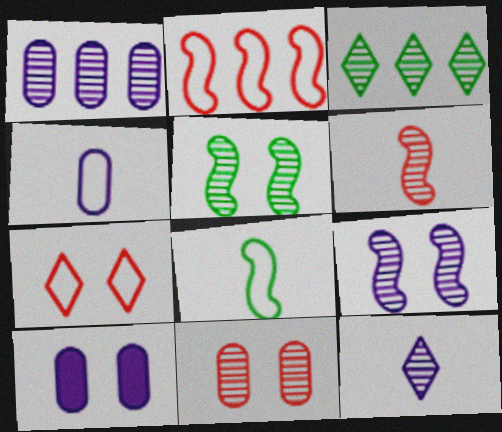[[1, 4, 10], 
[1, 9, 12], 
[5, 7, 10]]